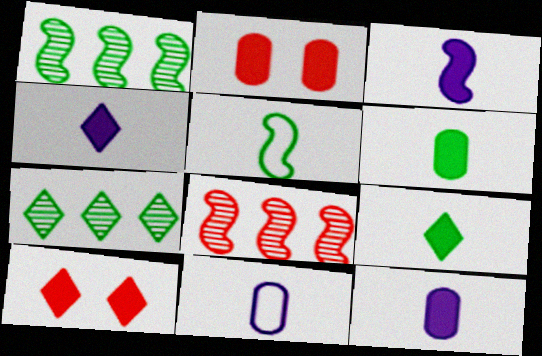[[1, 10, 11], 
[3, 4, 12]]